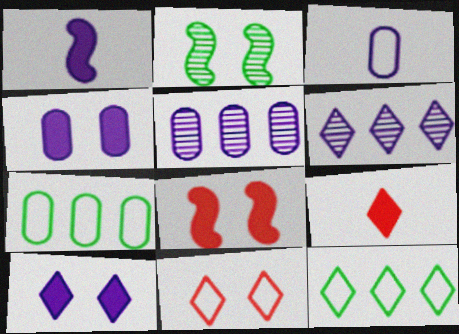[[2, 4, 11], 
[3, 4, 5]]